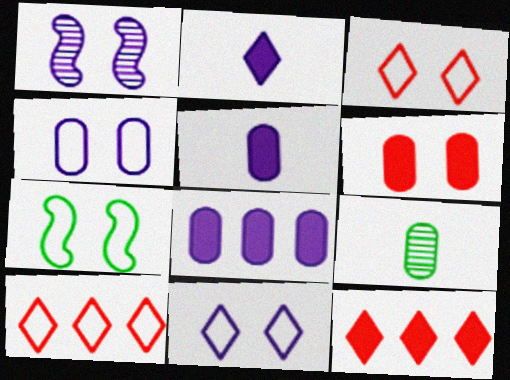[[3, 4, 7]]